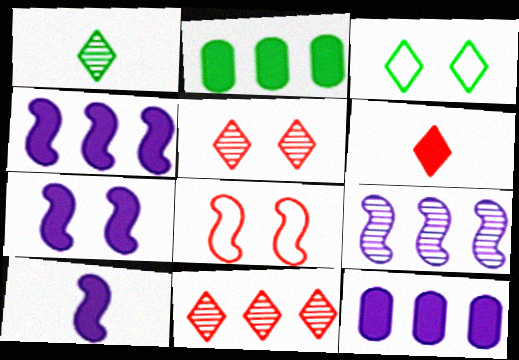[[1, 8, 12], 
[2, 6, 7], 
[4, 7, 10]]